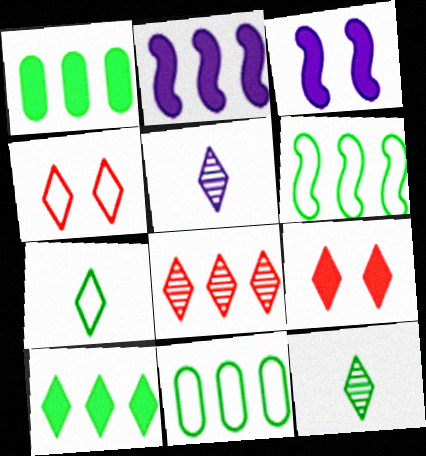[[2, 8, 11], 
[4, 5, 10]]